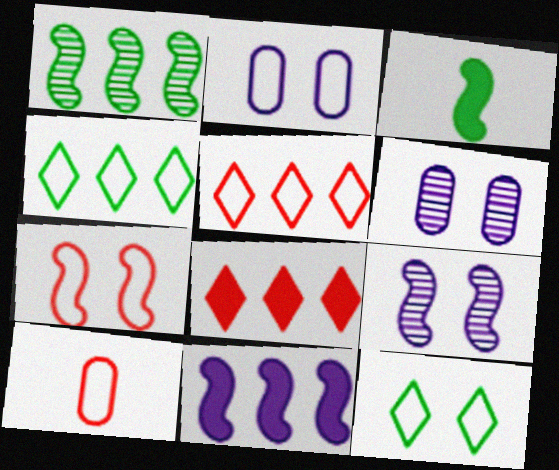[[2, 7, 12], 
[3, 5, 6], 
[5, 7, 10]]